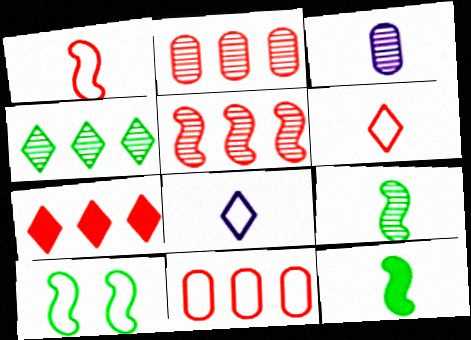[[3, 6, 12], 
[3, 7, 10], 
[5, 7, 11], 
[8, 10, 11]]